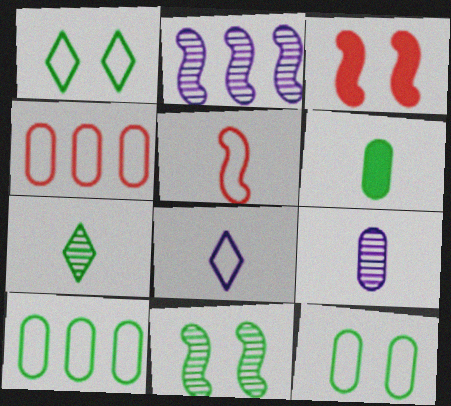[]